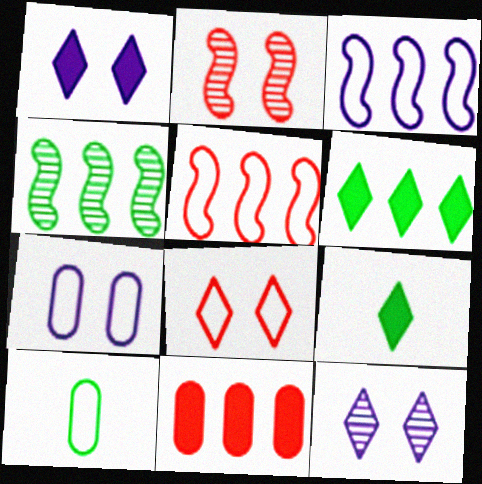[[3, 8, 10]]